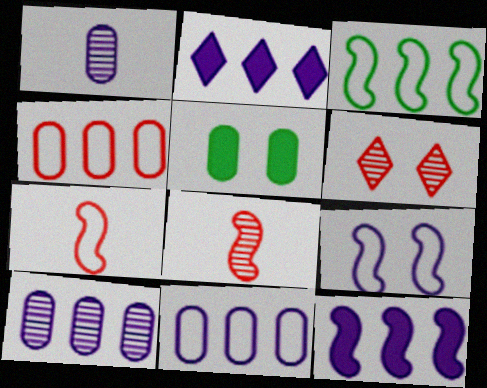[[1, 2, 9], 
[1, 4, 5], 
[3, 7, 9], 
[5, 6, 9]]